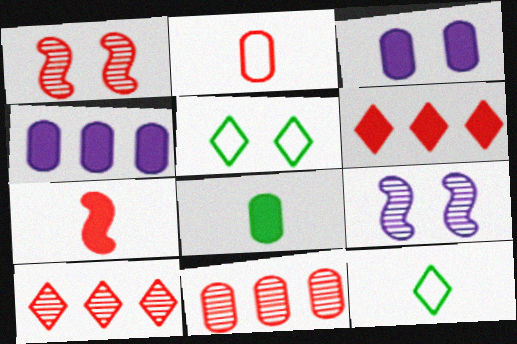[[1, 2, 6], 
[1, 3, 5], 
[1, 4, 12]]